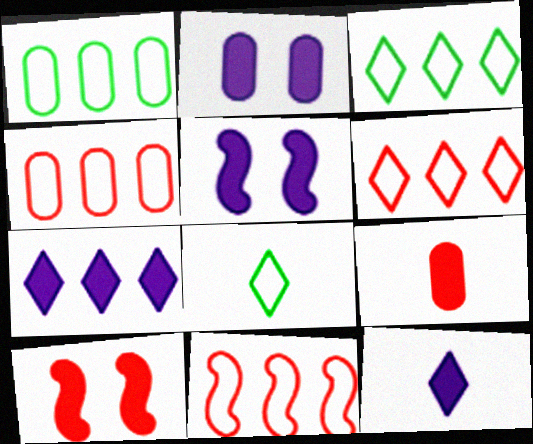[[4, 6, 11]]